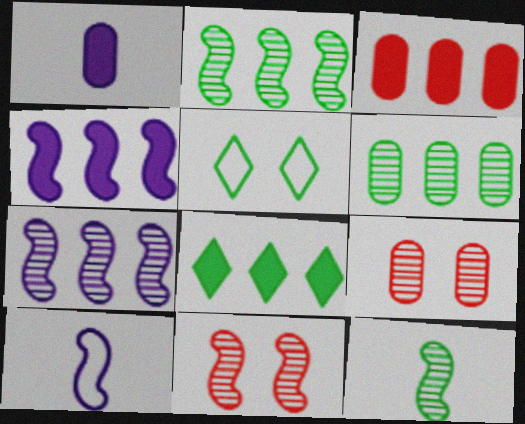[[3, 4, 8], 
[7, 11, 12], 
[8, 9, 10]]